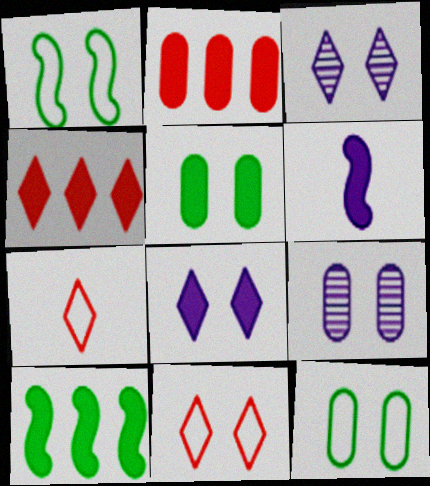[[4, 5, 6], 
[7, 9, 10]]